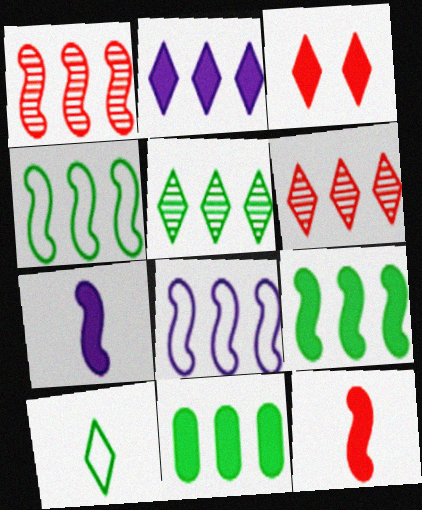[[1, 8, 9], 
[3, 7, 11], 
[4, 5, 11], 
[6, 8, 11]]